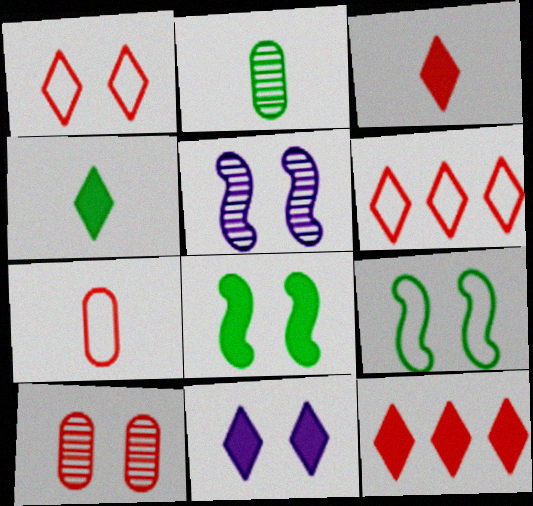[[4, 11, 12], 
[9, 10, 11]]